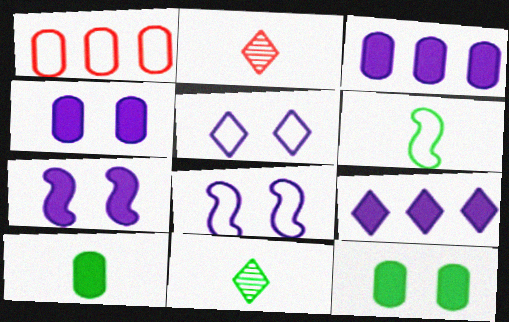[[1, 5, 6], 
[1, 7, 11], 
[6, 10, 11]]